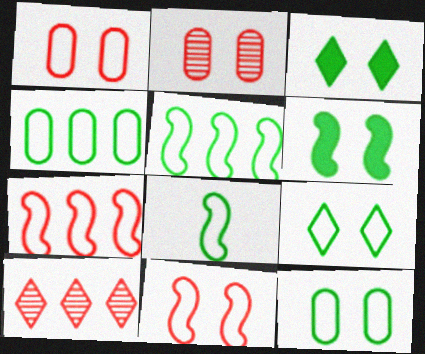[[4, 8, 9]]